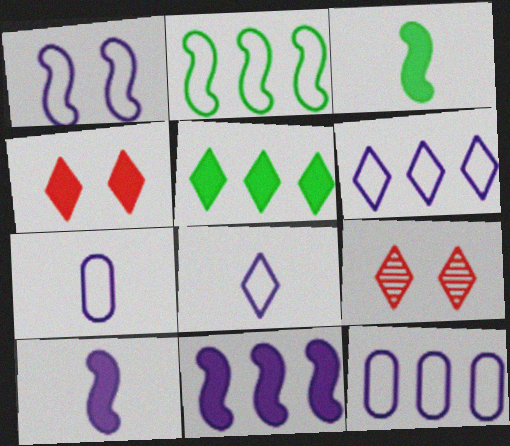[[1, 6, 7], 
[1, 8, 12], 
[3, 9, 12], 
[5, 8, 9]]